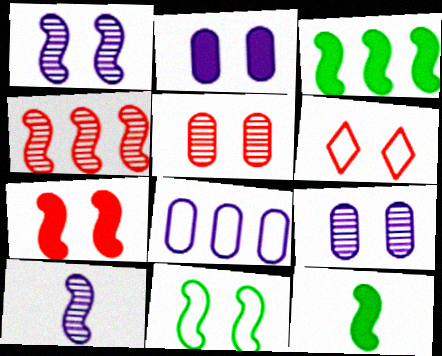[[1, 7, 11], 
[5, 6, 7]]